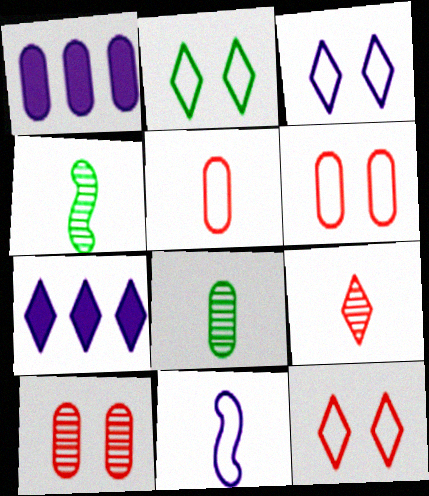[[1, 4, 12], 
[1, 6, 8], 
[2, 3, 12], 
[2, 7, 9], 
[4, 6, 7]]